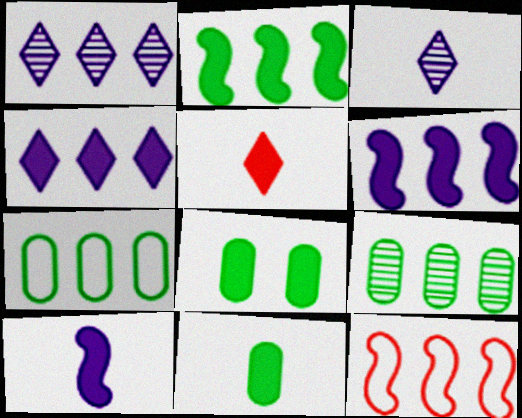[[3, 8, 12], 
[4, 9, 12], 
[5, 6, 8], 
[5, 10, 11]]